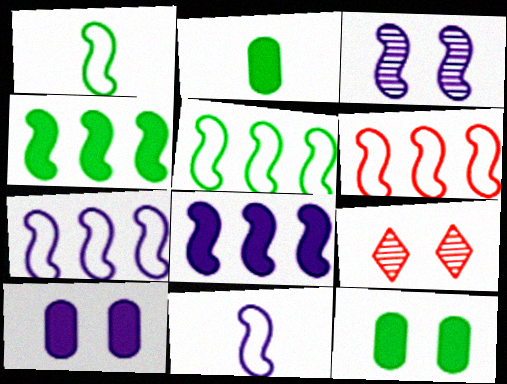[[2, 7, 9], 
[3, 8, 11], 
[5, 6, 7]]